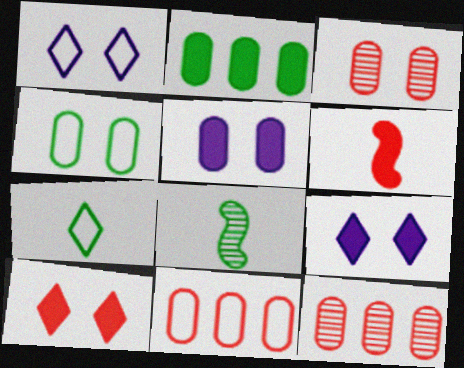[[2, 6, 9], 
[3, 4, 5], 
[8, 9, 11]]